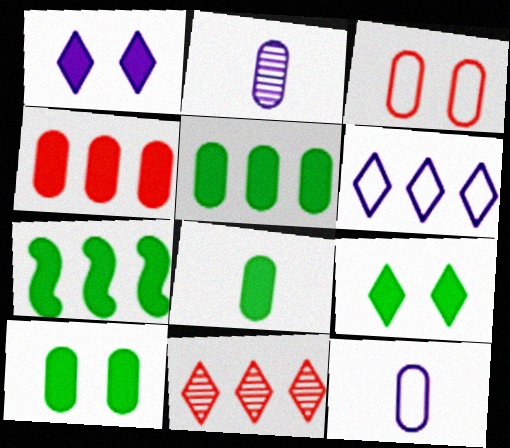[[2, 3, 5], 
[5, 8, 10], 
[7, 8, 9]]